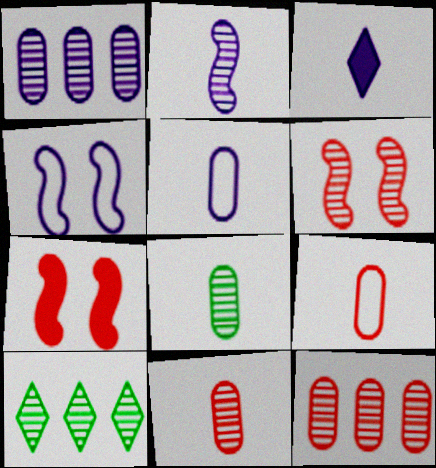[[1, 3, 4], 
[2, 3, 5], 
[5, 7, 10]]